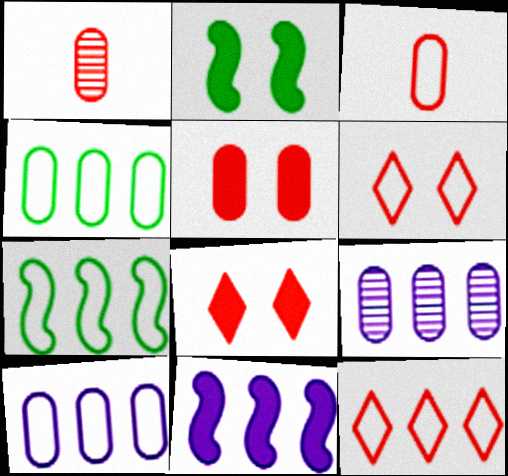[[7, 10, 12]]